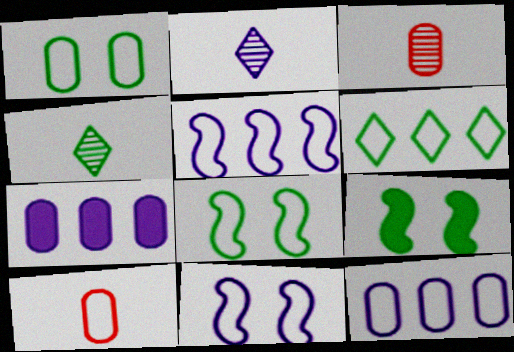[[1, 3, 7], 
[1, 10, 12], 
[2, 7, 11], 
[6, 10, 11]]